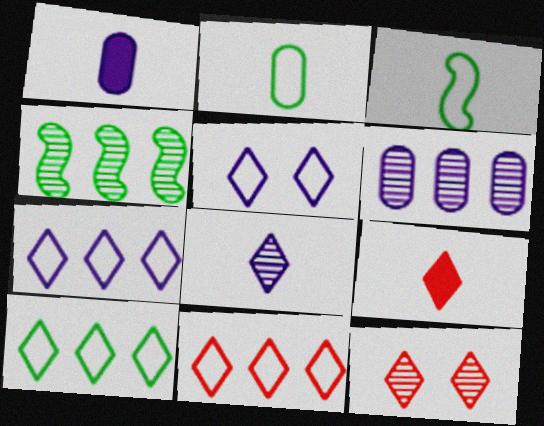[[7, 10, 11], 
[9, 11, 12]]